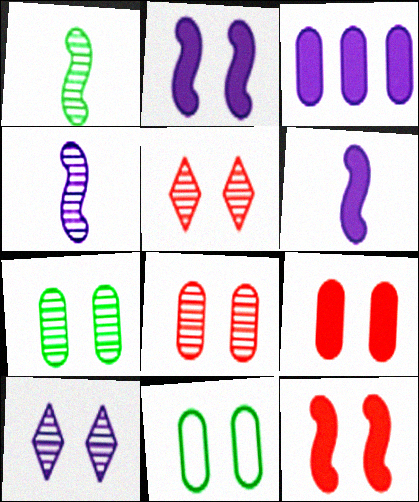[[2, 5, 11], 
[10, 11, 12]]